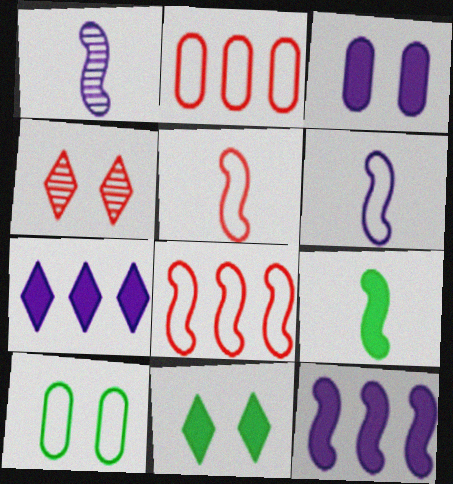[[1, 2, 11], 
[1, 5, 9]]